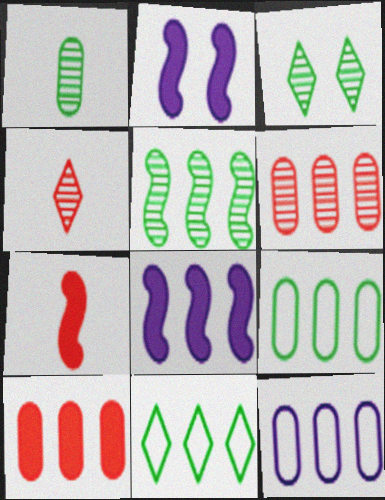[[1, 3, 5], 
[2, 4, 9], 
[3, 7, 12], 
[6, 8, 11]]